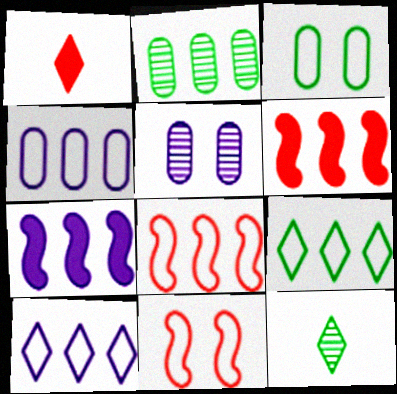[[2, 6, 10], 
[4, 8, 9]]